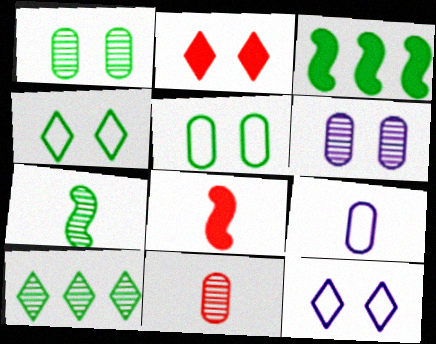[[1, 7, 10], 
[3, 11, 12]]